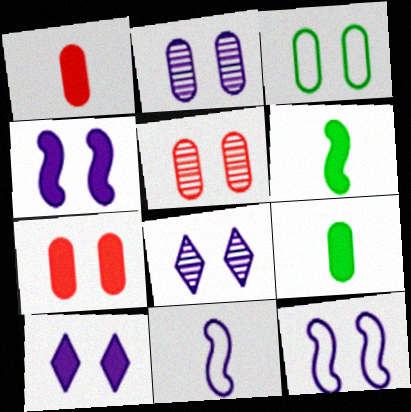[[2, 3, 7], 
[2, 10, 12]]